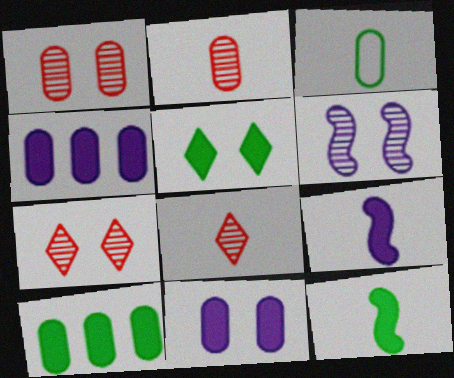[[1, 3, 4], 
[3, 8, 9], 
[5, 10, 12]]